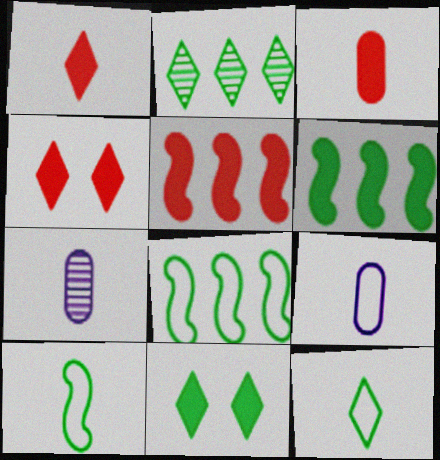[[1, 7, 10], 
[2, 11, 12], 
[3, 4, 5], 
[4, 7, 8]]